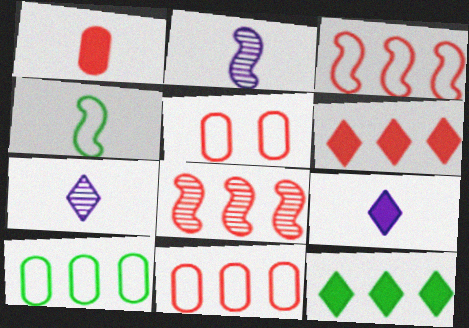[[1, 4, 7], 
[2, 5, 12], 
[6, 8, 11]]